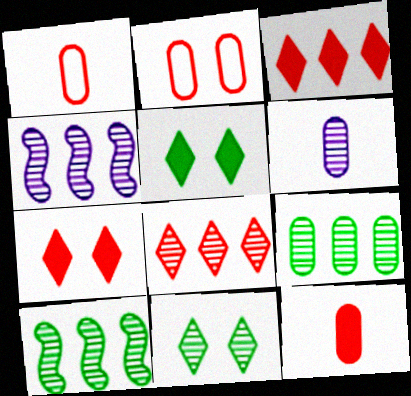[[1, 4, 5], 
[4, 8, 9]]